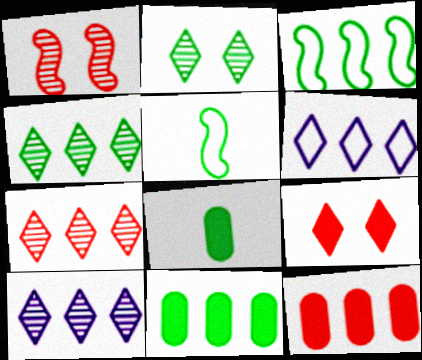[[1, 6, 8], 
[2, 3, 8], 
[2, 5, 11], 
[3, 4, 11], 
[3, 10, 12], 
[4, 7, 10]]